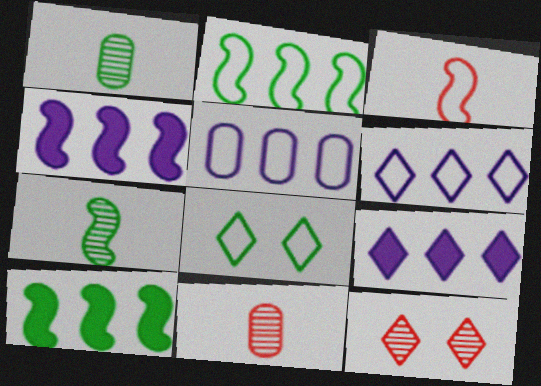[[1, 8, 10], 
[3, 5, 8], 
[4, 8, 11]]